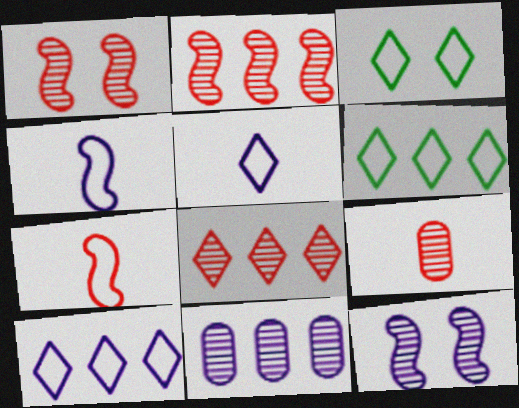[[1, 8, 9]]